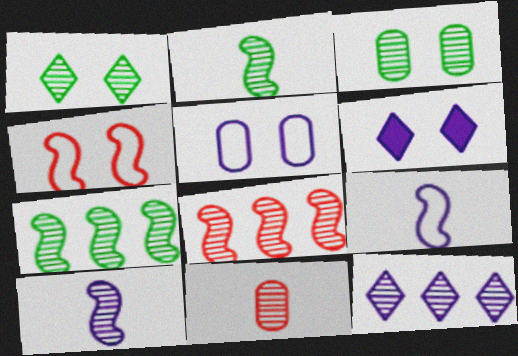[[3, 4, 6]]